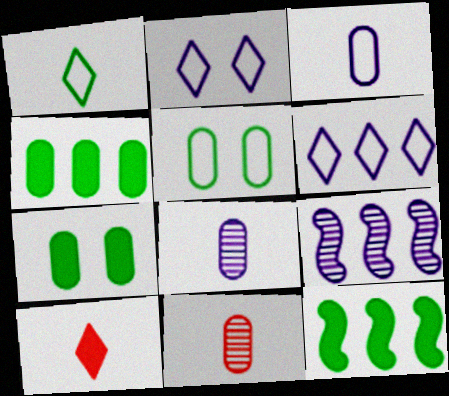[[2, 11, 12], 
[5, 9, 10]]